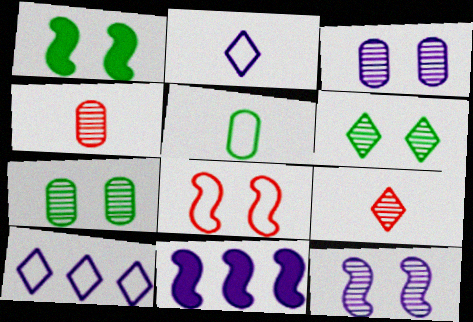[[1, 4, 10], 
[1, 8, 12], 
[2, 3, 11], 
[5, 8, 10]]